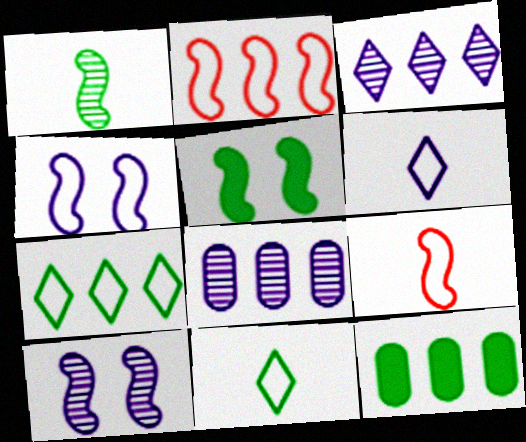[[2, 3, 12]]